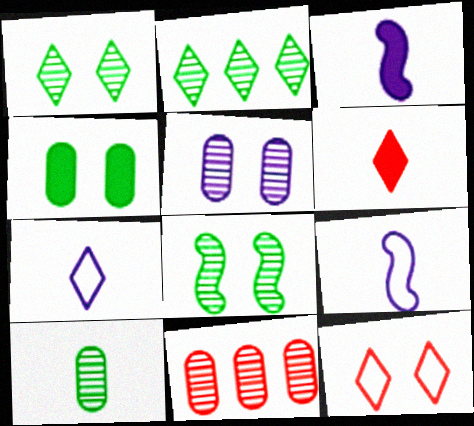[[2, 8, 10], 
[5, 10, 11], 
[6, 9, 10]]